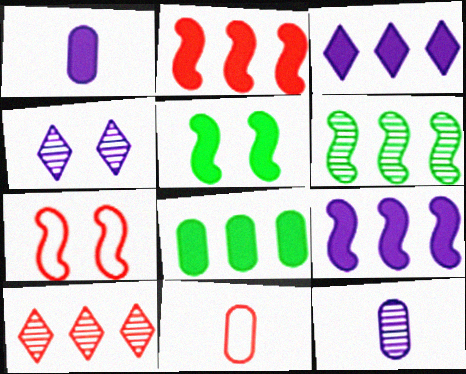[[2, 3, 8]]